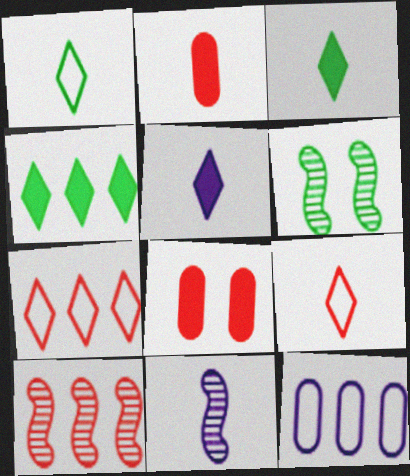[[1, 2, 11], 
[4, 10, 12], 
[6, 10, 11], 
[8, 9, 10]]